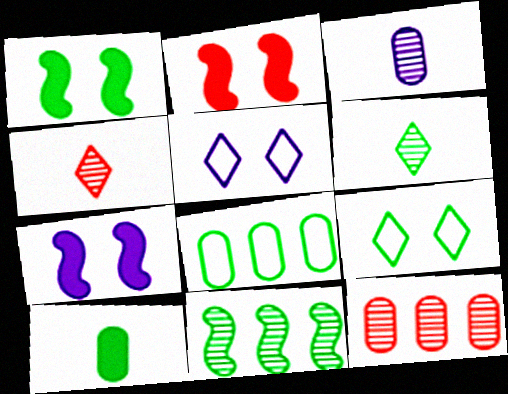[[1, 2, 7], 
[1, 6, 8], 
[4, 7, 8], 
[9, 10, 11]]